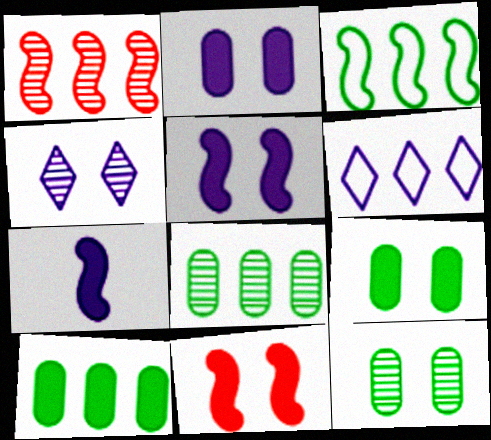[[1, 6, 10]]